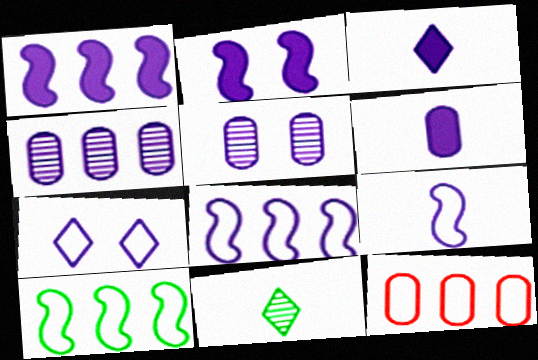[[2, 5, 7], 
[2, 11, 12], 
[3, 5, 8]]